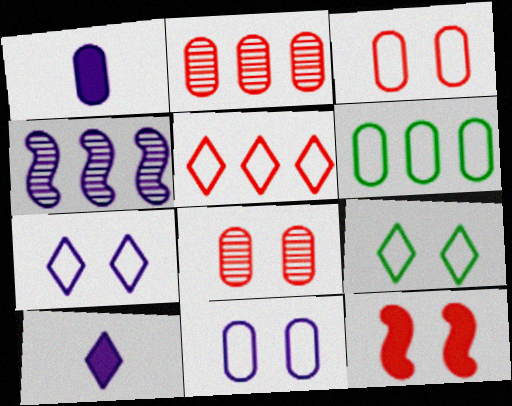[[1, 4, 7], 
[1, 6, 8], 
[4, 10, 11]]